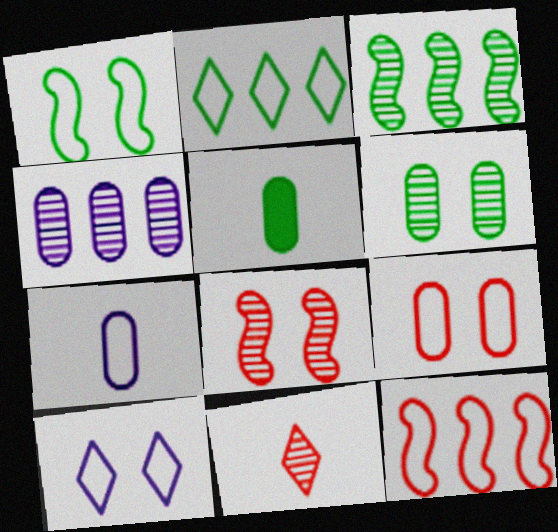[[1, 9, 10], 
[4, 5, 9]]